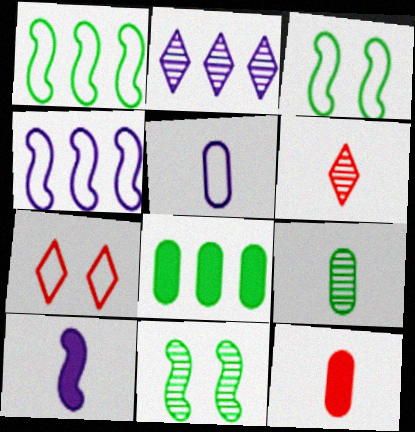[[1, 5, 7], 
[2, 3, 12], 
[5, 9, 12]]